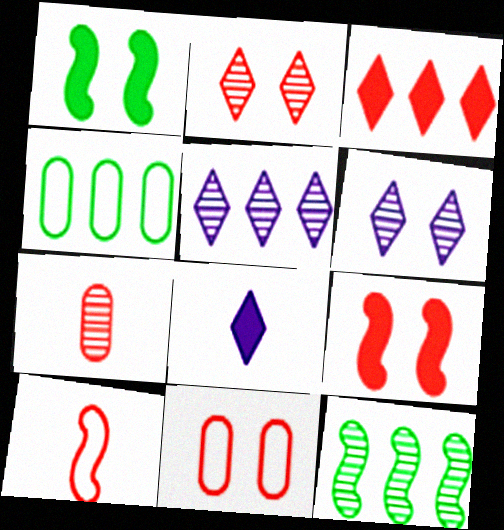[[1, 6, 11], 
[2, 9, 11], 
[6, 7, 12], 
[8, 11, 12]]